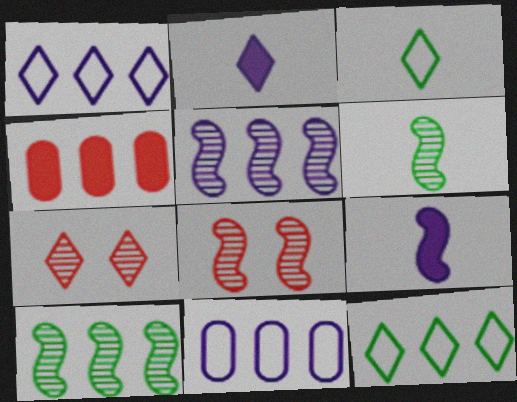[[1, 4, 10], 
[2, 7, 12], 
[4, 5, 12], 
[5, 6, 8]]